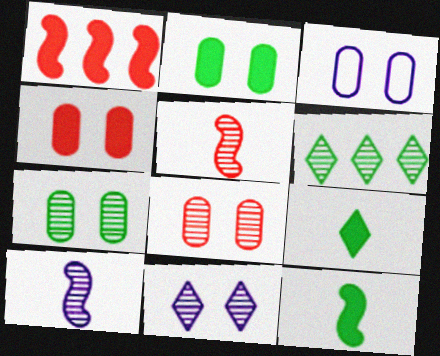[[2, 3, 8], 
[3, 4, 7], 
[6, 8, 10]]